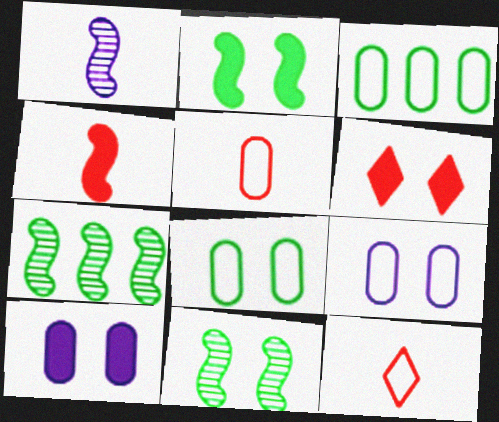[[1, 3, 6], 
[2, 6, 10], 
[3, 5, 9], 
[6, 9, 11], 
[7, 10, 12]]